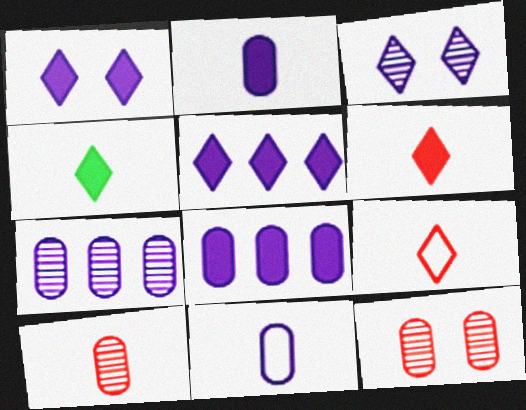[]